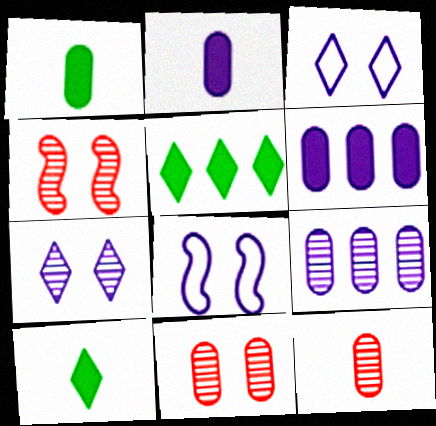[[5, 8, 12]]